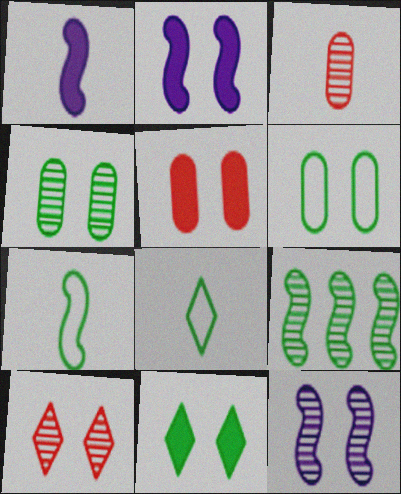[[1, 3, 8], 
[2, 5, 11], 
[2, 6, 10], 
[4, 10, 12]]